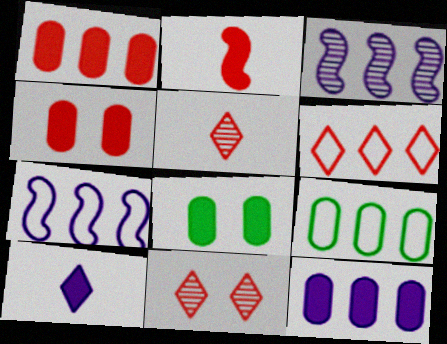[[5, 7, 8], 
[6, 7, 9]]